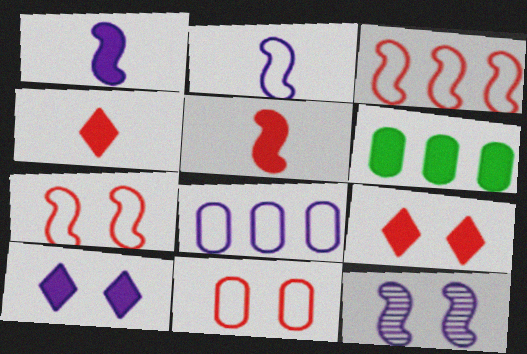[[1, 6, 9], 
[5, 6, 10]]